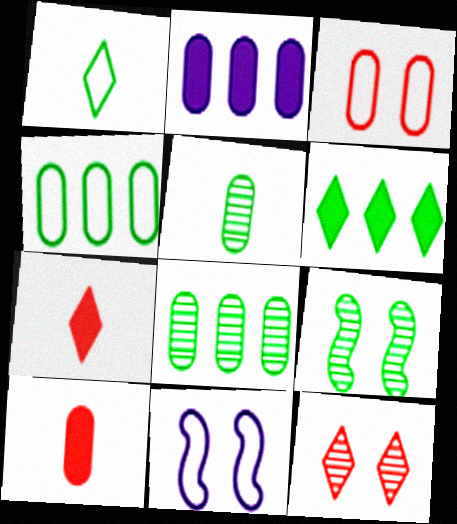[[2, 3, 5], 
[7, 8, 11]]